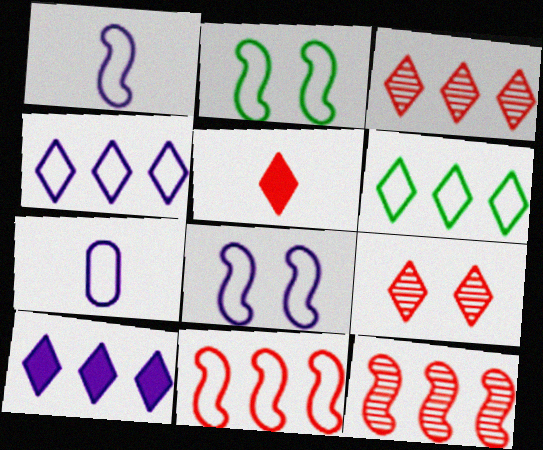[[1, 2, 11], 
[3, 6, 10], 
[4, 7, 8]]